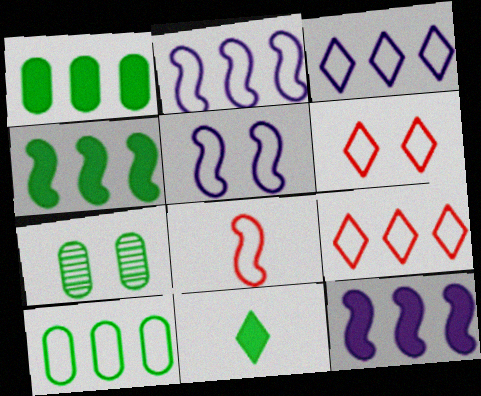[[2, 9, 10]]